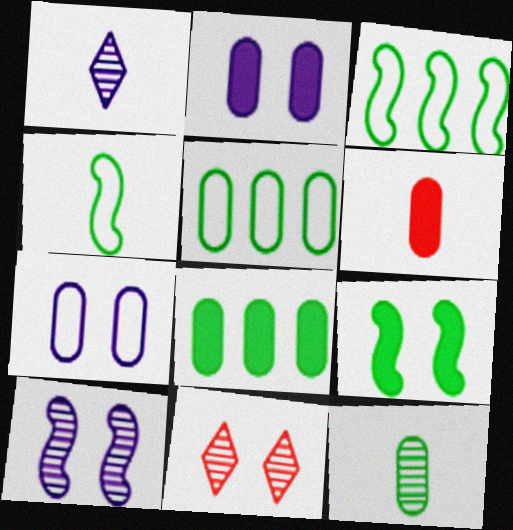[[1, 4, 6], 
[2, 6, 8], 
[7, 9, 11]]